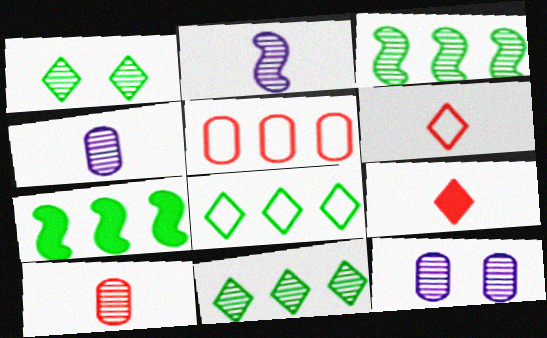[[6, 7, 12]]